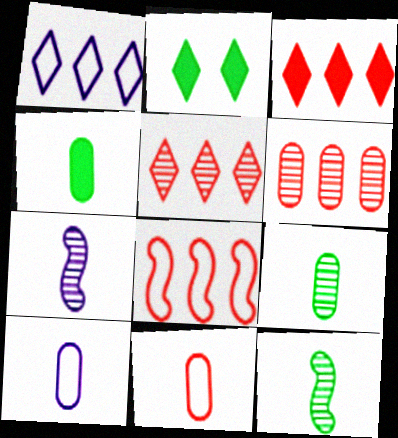[[3, 6, 8]]